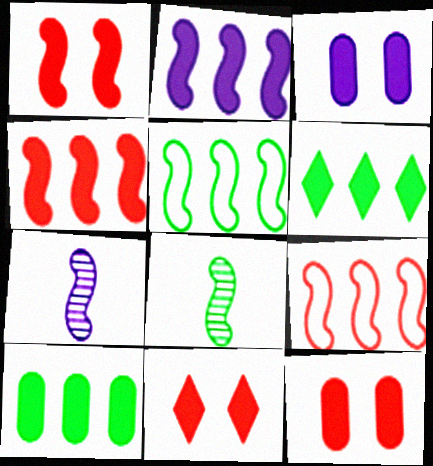[[1, 5, 7], 
[1, 11, 12]]